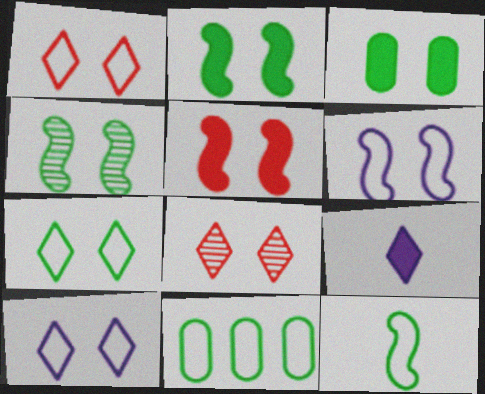[[1, 7, 10], 
[3, 4, 7], 
[3, 6, 8], 
[4, 5, 6], 
[7, 11, 12]]